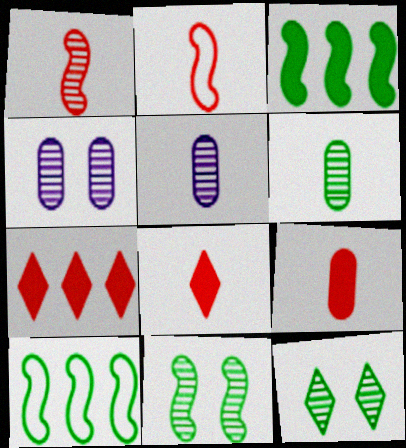[[4, 8, 10]]